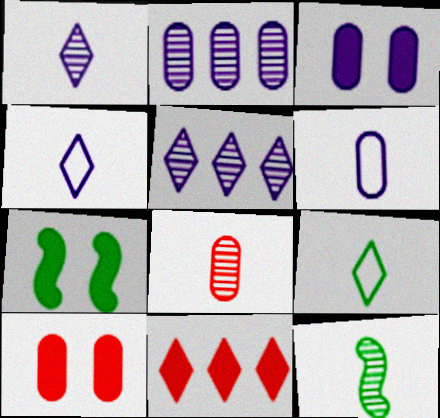[[1, 8, 12], 
[2, 3, 6]]